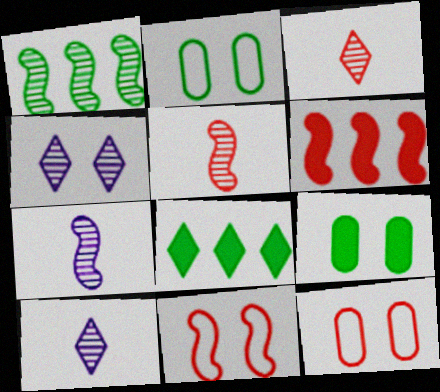[[2, 6, 10], 
[3, 6, 12], 
[4, 9, 11], 
[5, 6, 11], 
[7, 8, 12]]